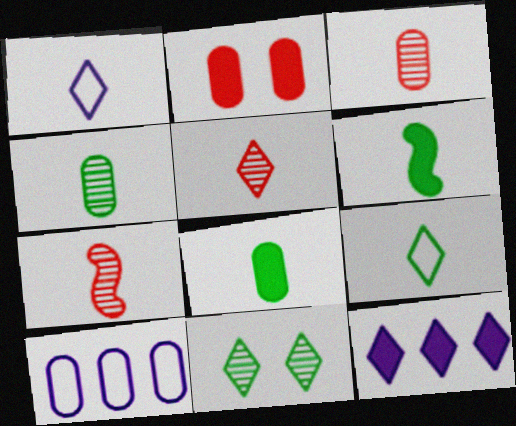[[1, 3, 6], 
[1, 7, 8], 
[2, 4, 10], 
[2, 6, 12], 
[3, 5, 7], 
[4, 6, 9]]